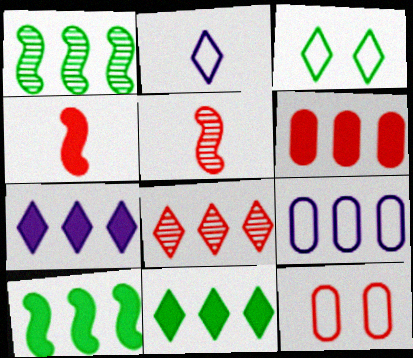[[4, 8, 12], 
[6, 7, 10], 
[8, 9, 10]]